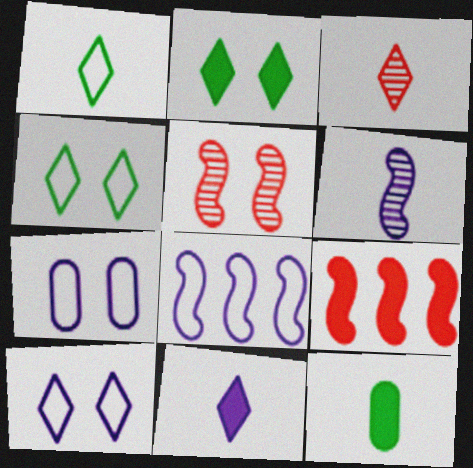[[1, 3, 11], 
[2, 5, 7]]